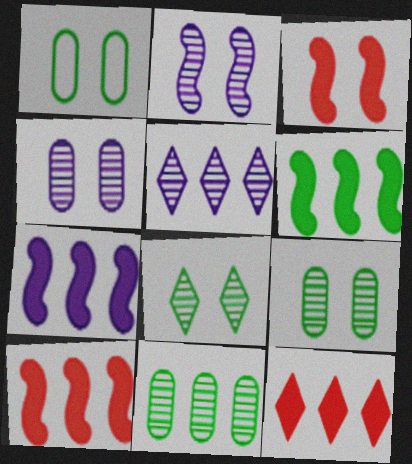[[6, 7, 10]]